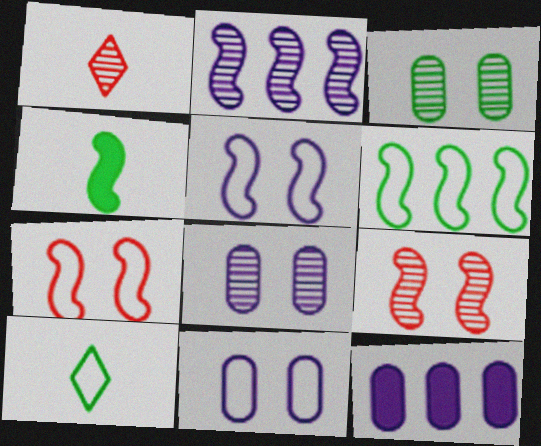[[1, 2, 3], 
[2, 4, 7], 
[9, 10, 12]]